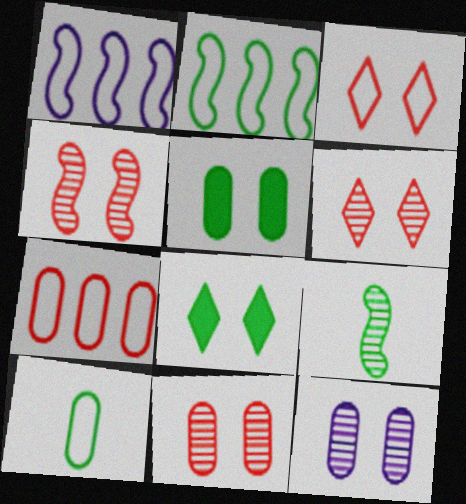[[1, 3, 10], 
[4, 6, 11]]